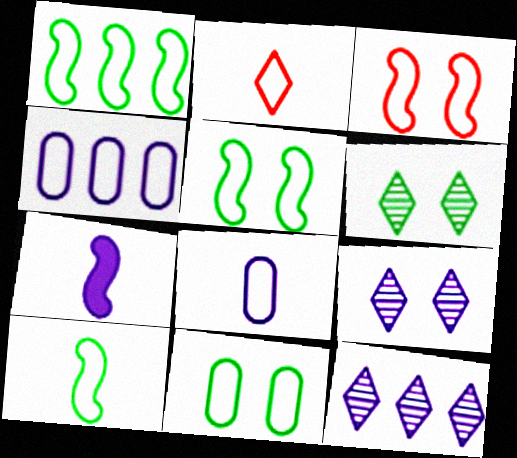[[1, 5, 10], 
[2, 4, 5], 
[2, 8, 10], 
[4, 7, 9]]